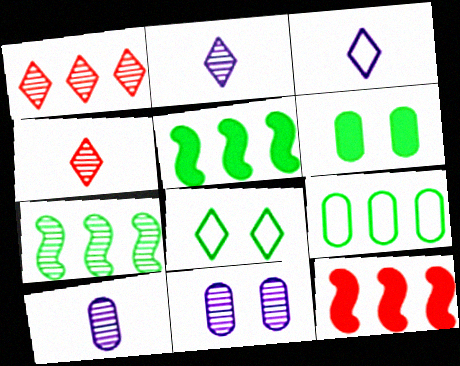[[4, 7, 11], 
[8, 10, 12]]